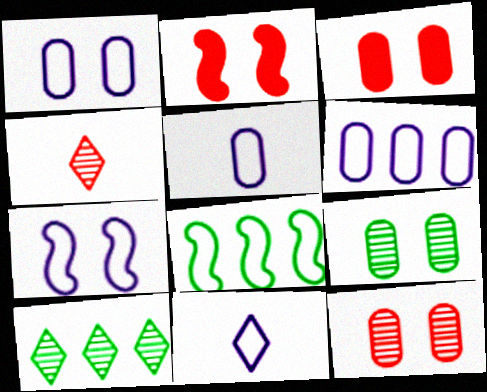[[1, 3, 9], 
[1, 5, 6], 
[2, 5, 10], 
[6, 7, 11]]